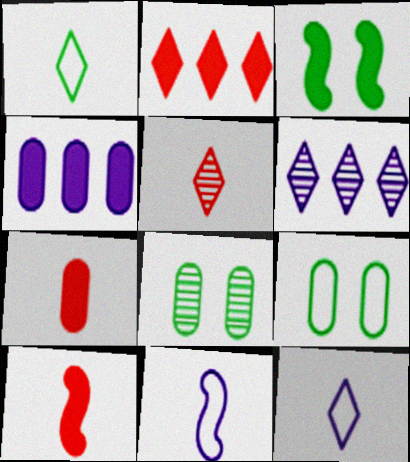[[2, 8, 11], 
[6, 9, 10]]